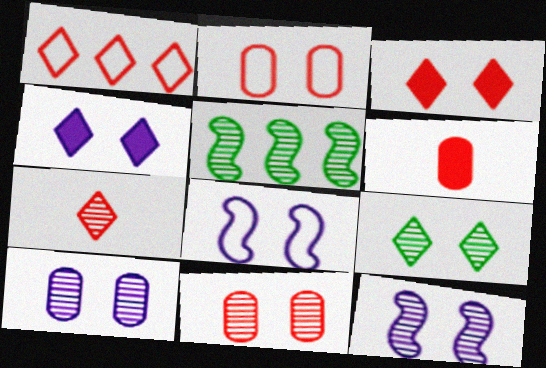[[1, 3, 7], 
[4, 8, 10], 
[5, 7, 10], 
[9, 11, 12]]